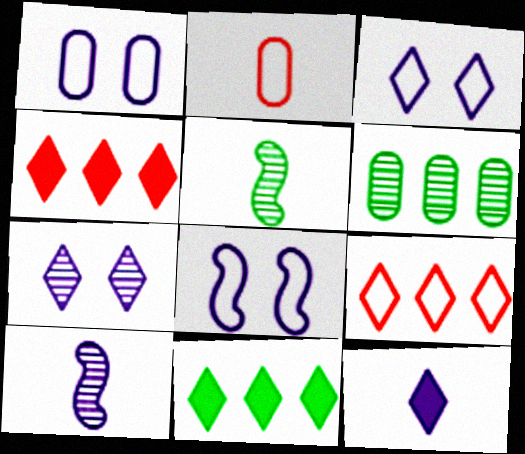[[1, 3, 8], 
[1, 4, 5], 
[2, 5, 12]]